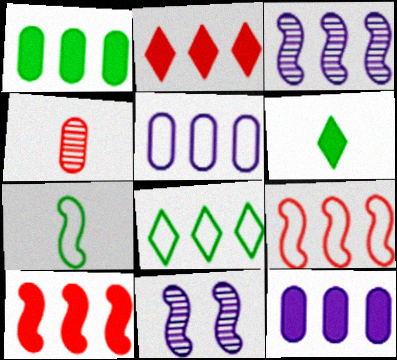[[5, 8, 9], 
[7, 10, 11]]